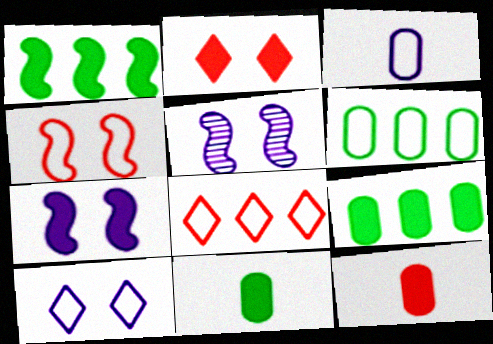[[5, 8, 11]]